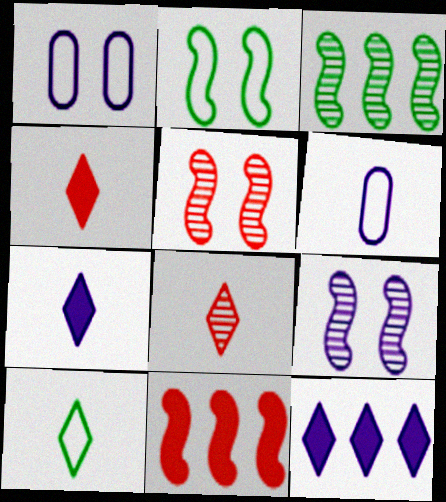[[1, 3, 4], 
[6, 9, 12], 
[7, 8, 10]]